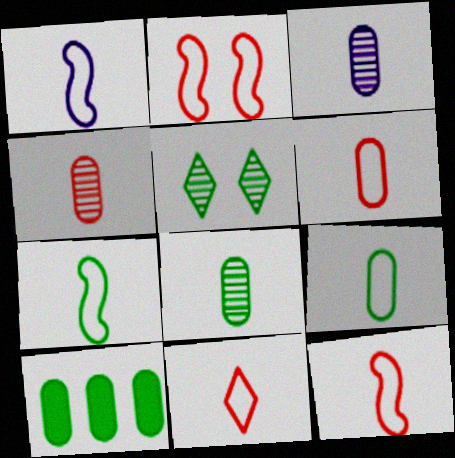[[1, 7, 12], 
[1, 9, 11], 
[3, 4, 8], 
[5, 7, 10], 
[6, 11, 12]]